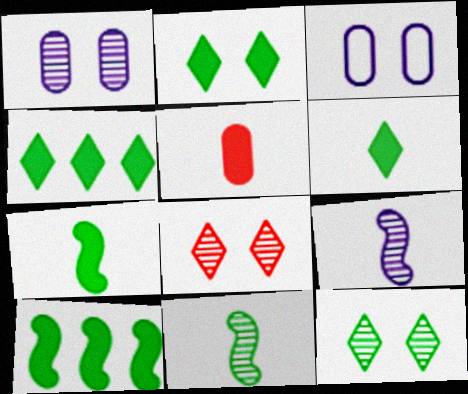[[2, 4, 6]]